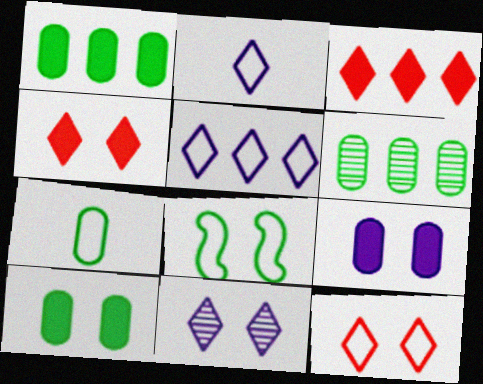[[6, 7, 10]]